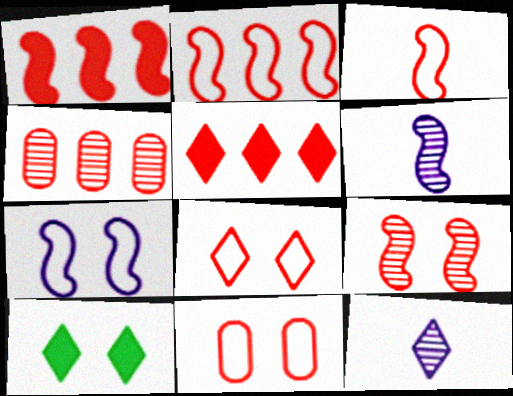[[1, 3, 9], 
[2, 4, 5]]